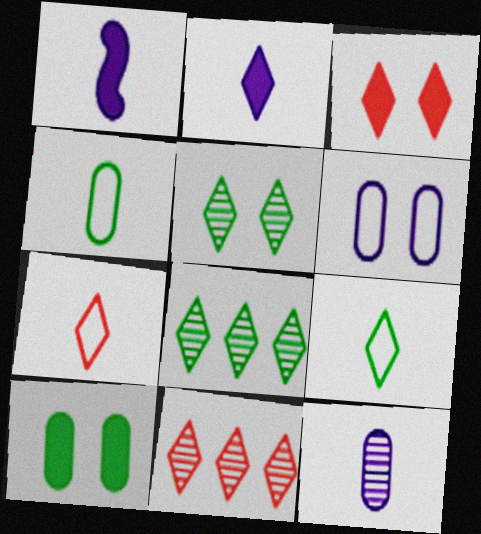[[3, 7, 11]]